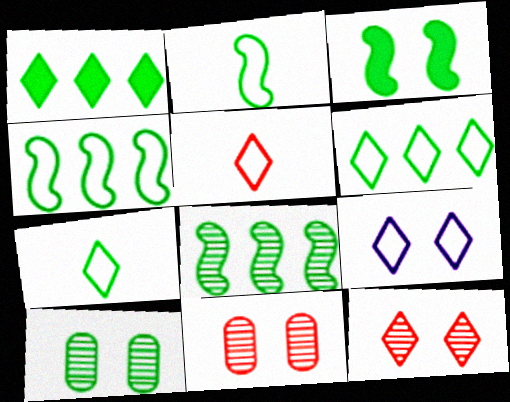[[1, 2, 10], 
[2, 3, 8], 
[3, 9, 11], 
[5, 6, 9]]